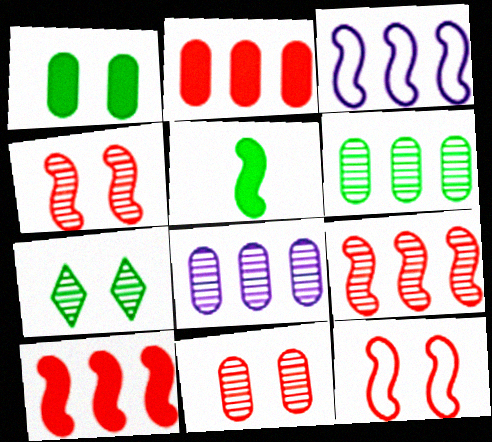[[3, 4, 5]]